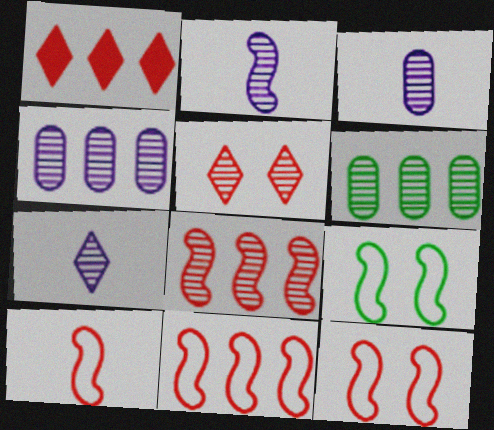[[1, 3, 9], 
[2, 3, 7], 
[2, 5, 6], 
[10, 11, 12]]